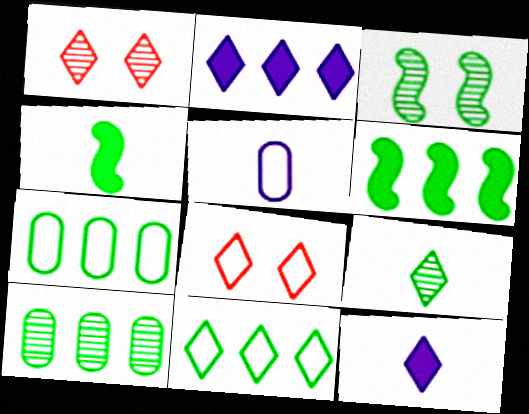[[1, 5, 6], 
[1, 11, 12], 
[2, 8, 9], 
[3, 9, 10], 
[6, 10, 11]]